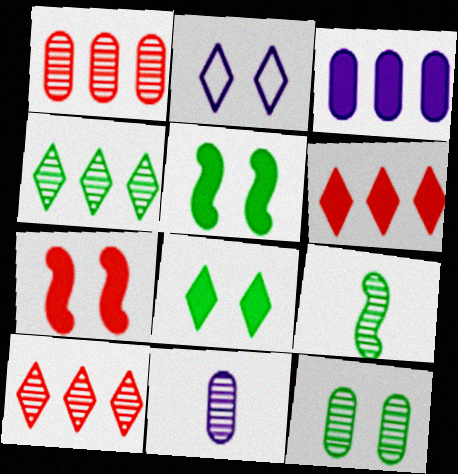[[1, 11, 12], 
[2, 7, 12], 
[4, 9, 12]]